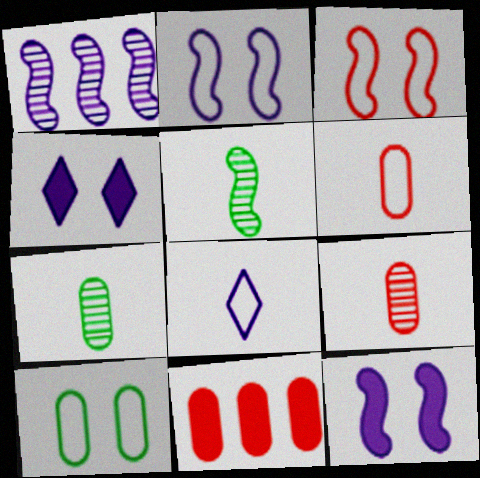[]